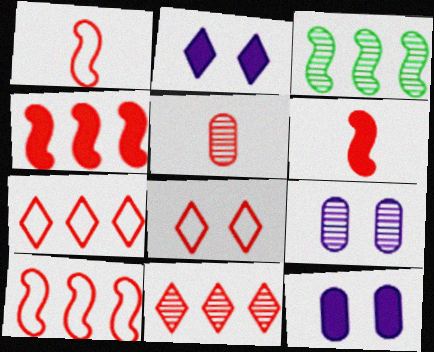[[4, 5, 8]]